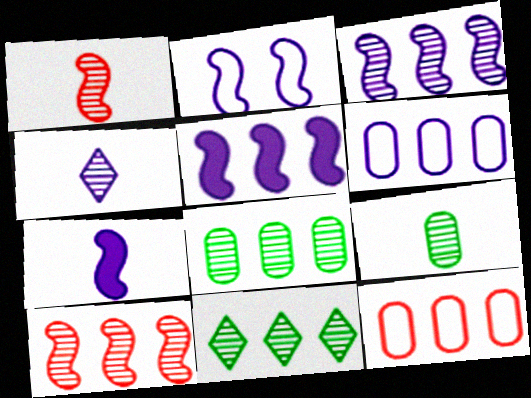[[1, 4, 9], 
[2, 3, 7], 
[5, 11, 12]]